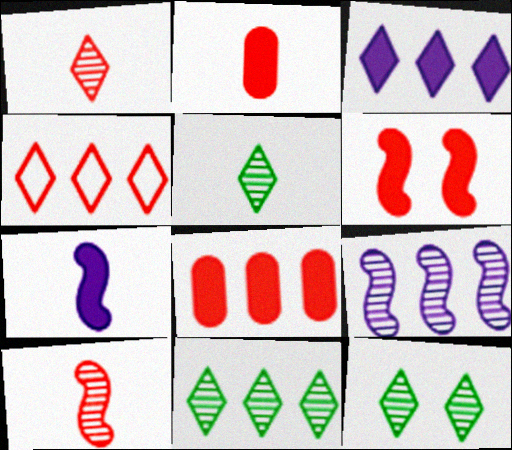[[3, 4, 11], 
[5, 11, 12]]